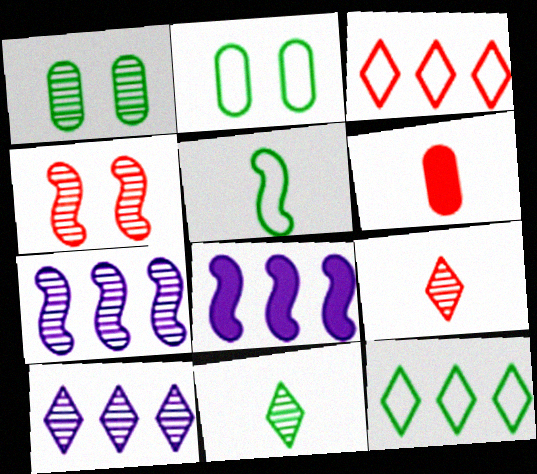[[1, 7, 9], 
[2, 5, 12], 
[2, 8, 9], 
[3, 4, 6], 
[4, 5, 8]]